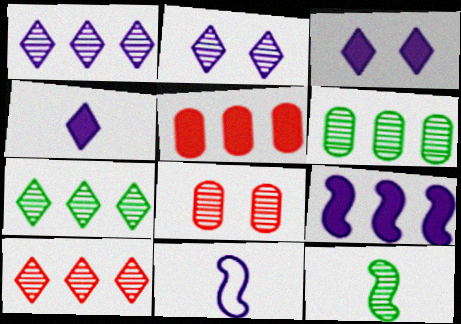[[1, 7, 10], 
[1, 8, 12]]